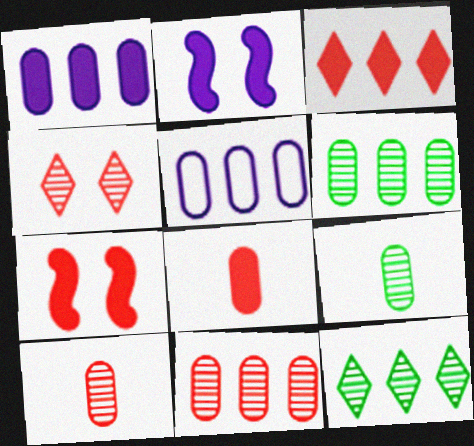[[3, 7, 8]]